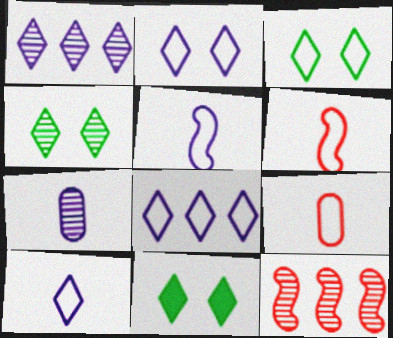[[2, 8, 10], 
[3, 4, 11], 
[4, 7, 12]]